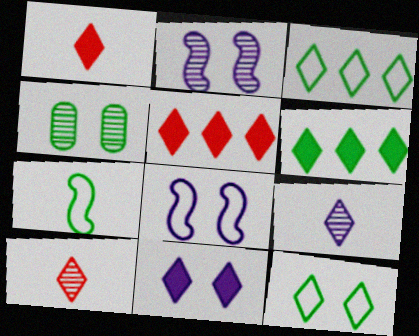[[1, 6, 11], 
[3, 10, 11], 
[4, 6, 7], 
[5, 9, 12]]